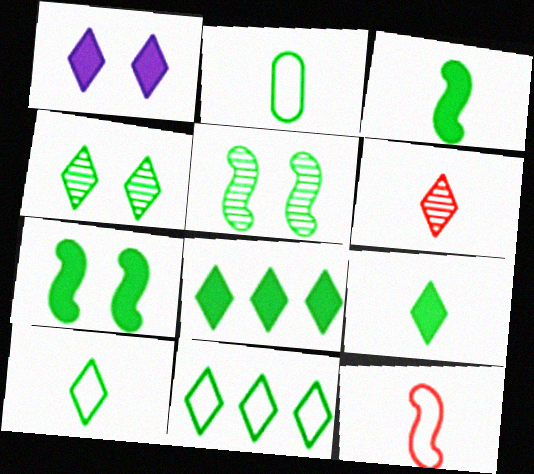[[1, 6, 11], 
[2, 5, 8], 
[4, 8, 10], 
[4, 9, 11]]